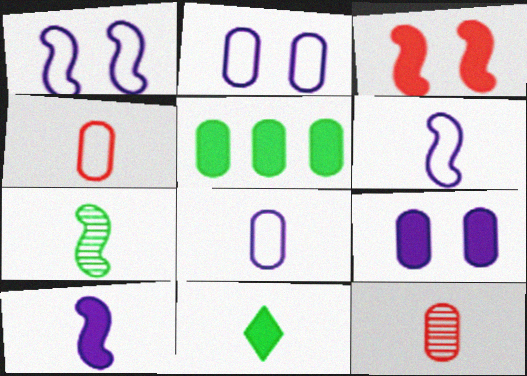[[2, 5, 12], 
[6, 11, 12]]